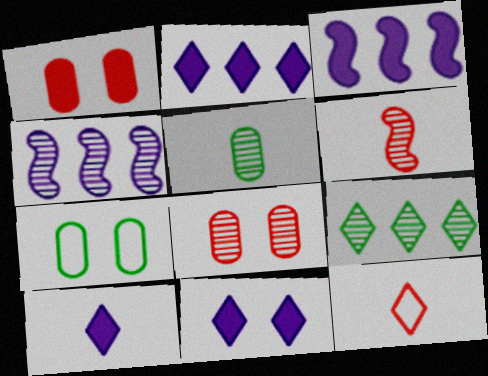[[2, 6, 7], 
[2, 10, 11], 
[9, 11, 12]]